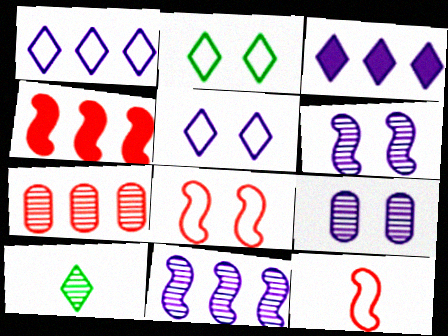[[6, 7, 10]]